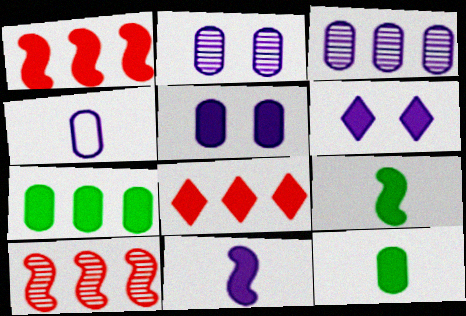[[1, 6, 12], 
[3, 4, 5], 
[5, 8, 9]]